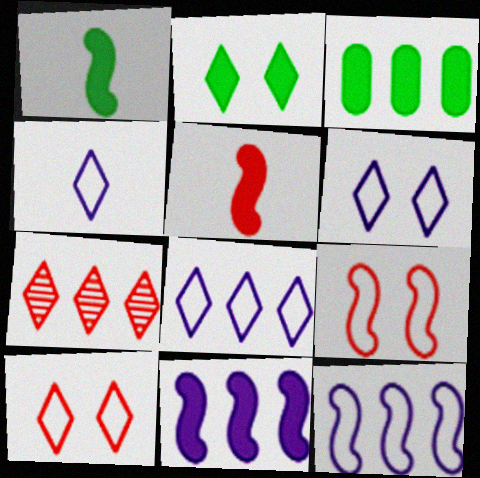[[1, 2, 3], 
[2, 4, 7], 
[3, 7, 12], 
[4, 6, 8]]